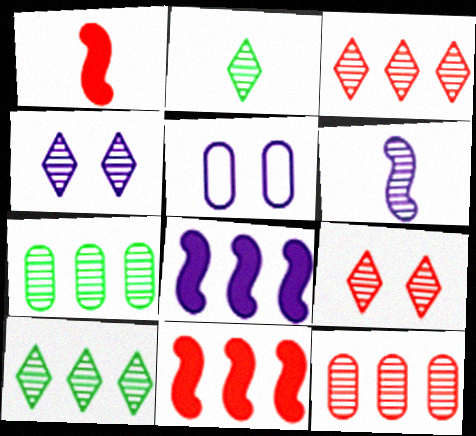[[1, 5, 10], 
[2, 3, 4], 
[2, 5, 11], 
[6, 7, 9]]